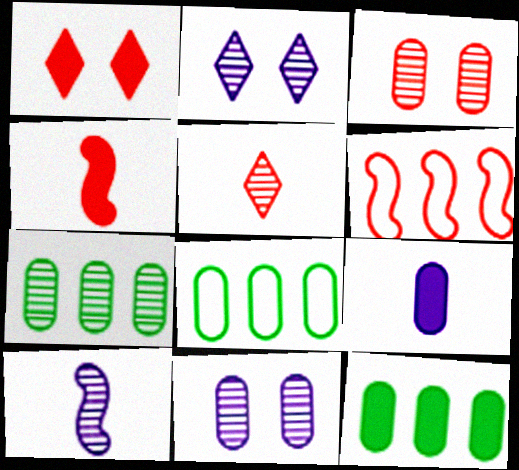[[1, 8, 10], 
[2, 4, 8], 
[3, 8, 9], 
[7, 8, 12]]